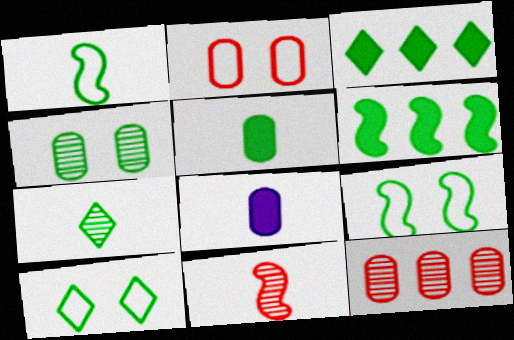[[1, 3, 4], 
[1, 5, 7], 
[3, 7, 10]]